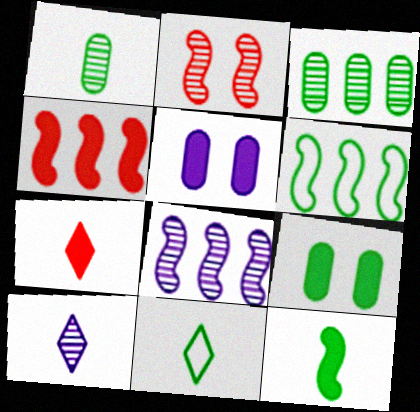[[1, 11, 12], 
[2, 3, 10], 
[4, 6, 8], 
[7, 10, 11]]